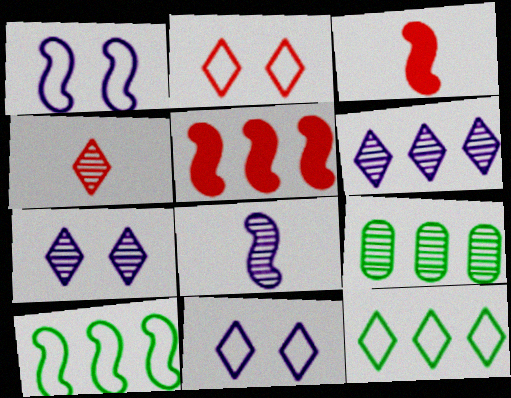[[3, 9, 11]]